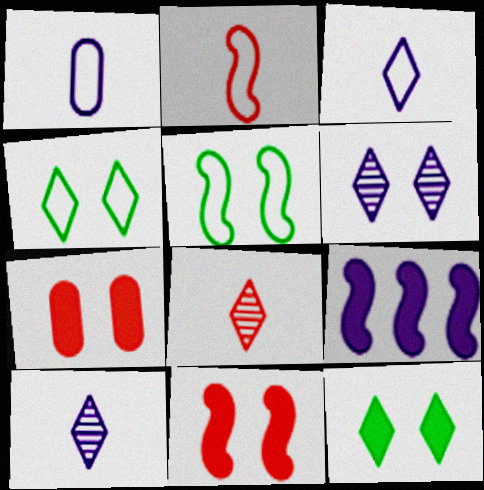[[1, 6, 9], 
[5, 6, 7]]